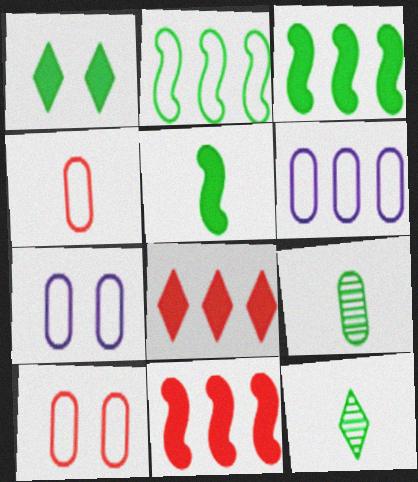[[1, 2, 9], 
[7, 11, 12]]